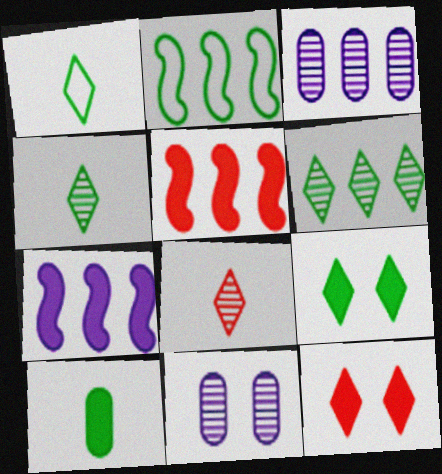[[1, 5, 11], 
[1, 6, 9], 
[7, 10, 12]]